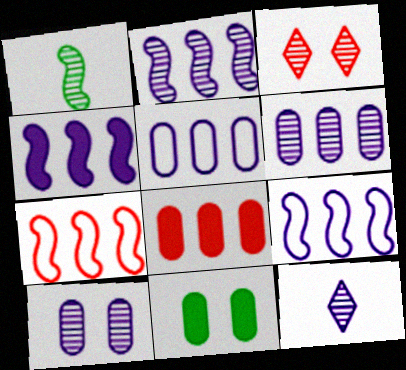[[1, 3, 6], 
[2, 4, 9], 
[2, 10, 12], 
[7, 11, 12]]